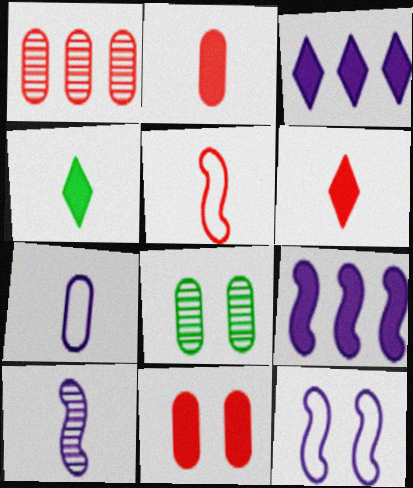[[1, 4, 12], 
[3, 5, 8], 
[4, 9, 11], 
[9, 10, 12]]